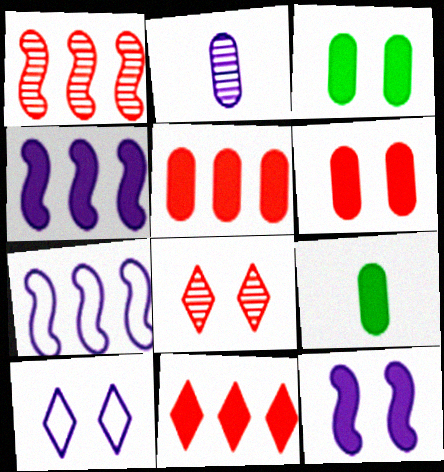[[1, 9, 10], 
[2, 4, 10], 
[7, 8, 9], 
[9, 11, 12]]